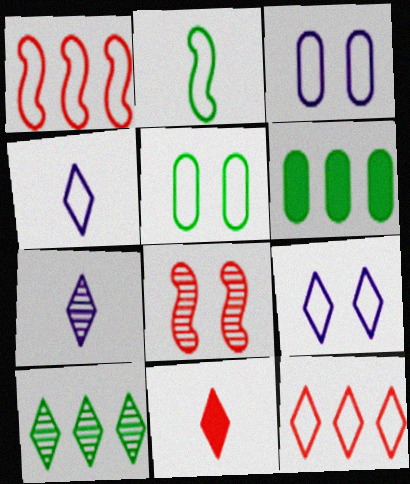[[1, 4, 5], 
[2, 3, 12], 
[4, 6, 8], 
[9, 10, 11]]